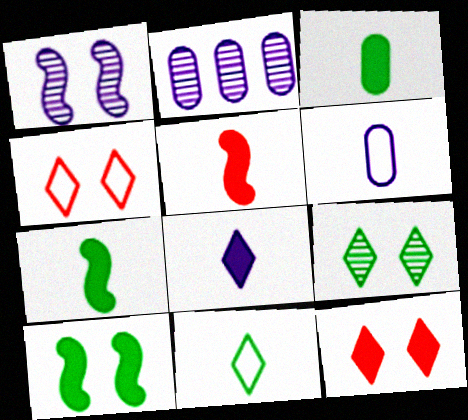[[2, 4, 7], 
[3, 5, 8]]